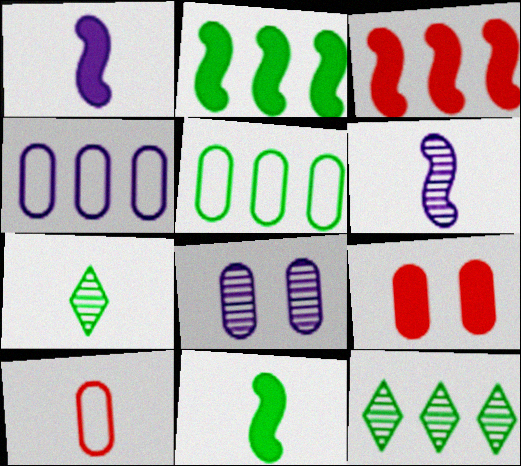[[1, 7, 10], 
[2, 5, 12], 
[3, 4, 12]]